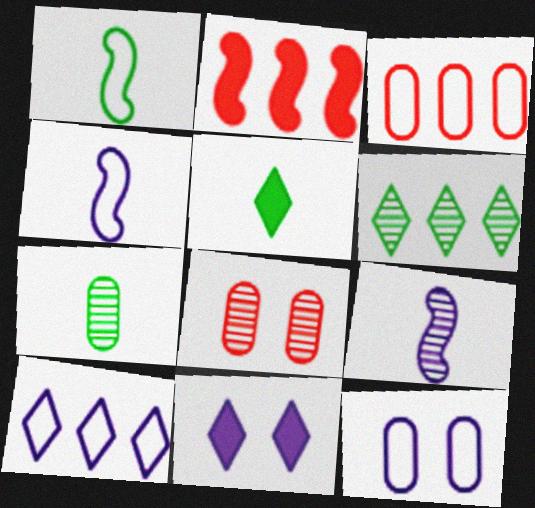[[1, 5, 7], 
[4, 10, 12], 
[6, 8, 9]]